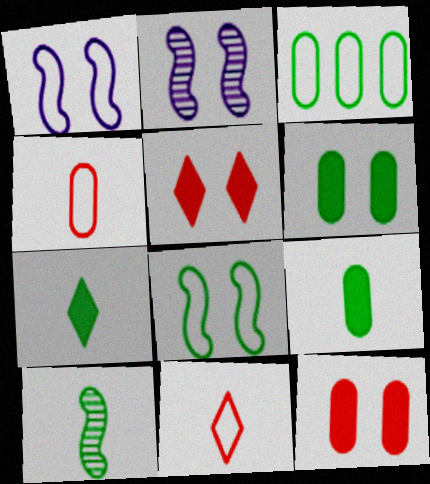[[1, 3, 11]]